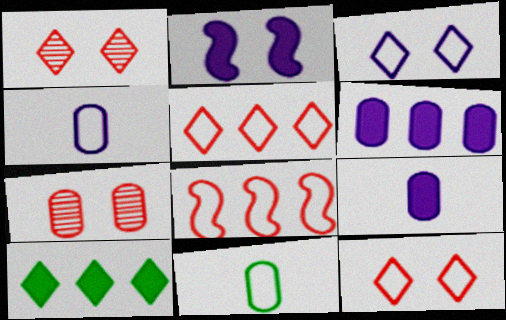[[3, 8, 11], 
[6, 7, 11]]